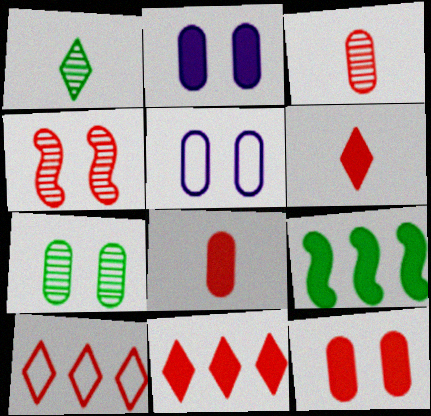[[2, 6, 9], 
[4, 8, 10], 
[5, 7, 12]]